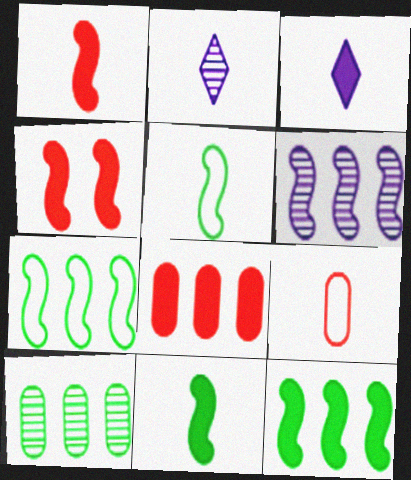[[2, 9, 11], 
[4, 5, 6]]